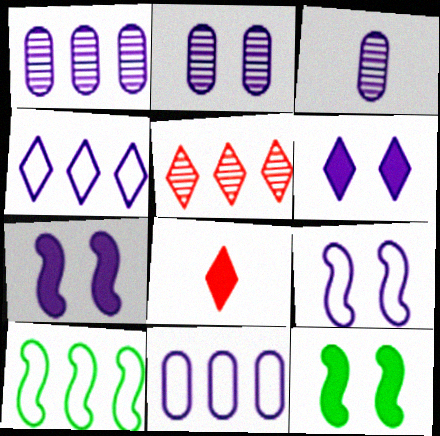[[1, 2, 3], 
[2, 6, 9], 
[2, 8, 10], 
[3, 4, 7]]